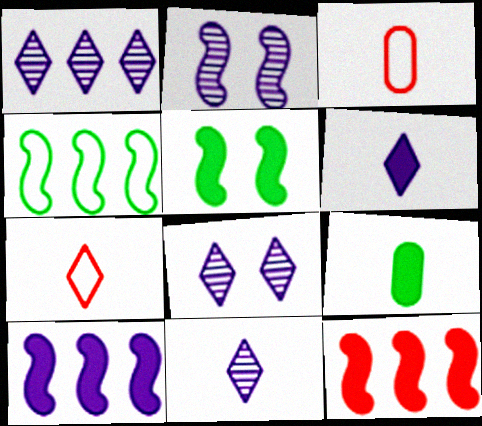[[1, 3, 5], 
[1, 8, 11]]